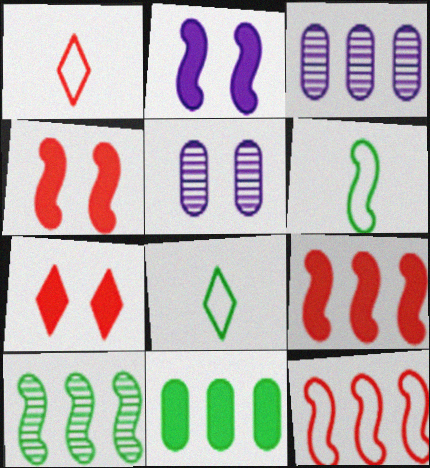[[3, 4, 8], 
[3, 6, 7], 
[5, 8, 9]]